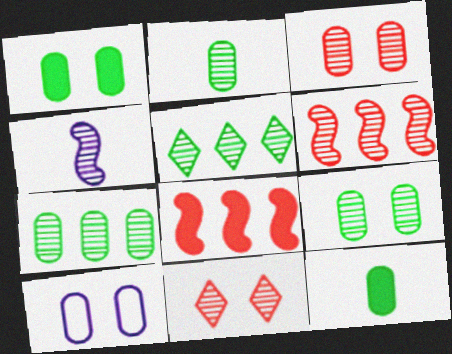[[1, 3, 10], 
[2, 7, 9], 
[3, 4, 5], 
[4, 7, 11]]